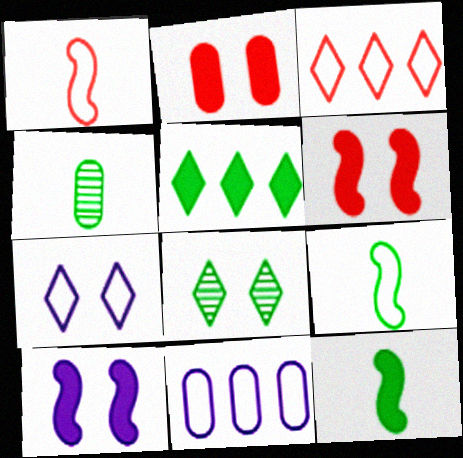[[2, 4, 11], 
[3, 4, 10]]